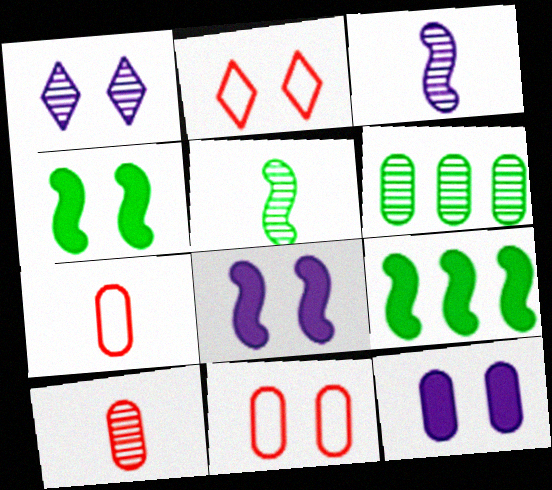[[1, 4, 11], 
[1, 7, 9], 
[6, 7, 12]]